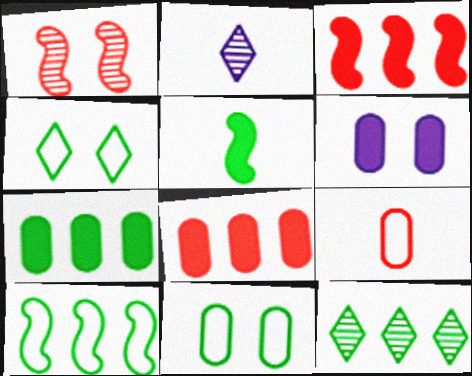[[1, 4, 6], 
[2, 3, 11], 
[2, 5, 9], 
[5, 11, 12], 
[7, 10, 12]]